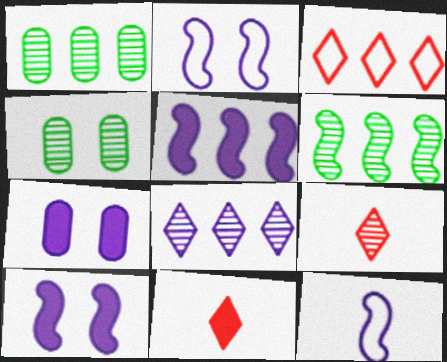[[1, 2, 11], 
[1, 3, 5], 
[7, 8, 12]]